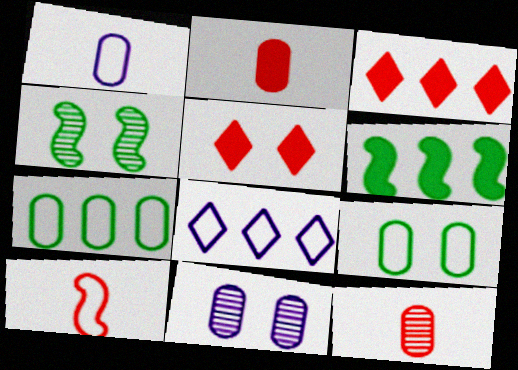[[1, 3, 4], 
[2, 4, 8], 
[2, 7, 11], 
[8, 9, 10]]